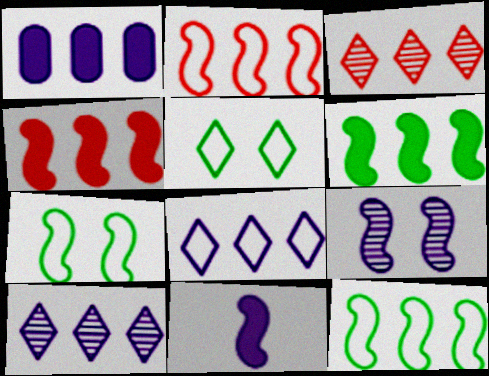[[1, 3, 12]]